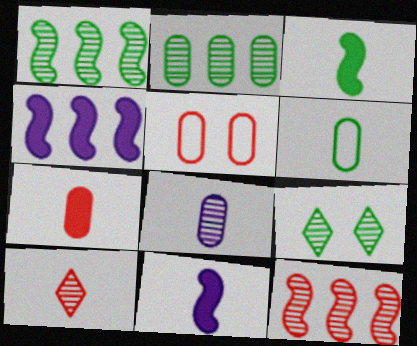[[6, 7, 8], 
[6, 10, 11], 
[8, 9, 12]]